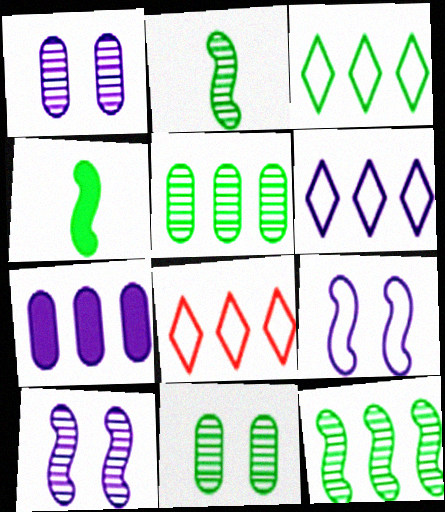[[1, 4, 8], 
[3, 4, 11], 
[3, 6, 8], 
[7, 8, 12]]